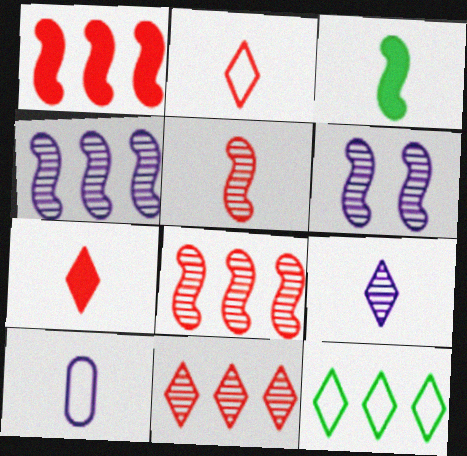[]